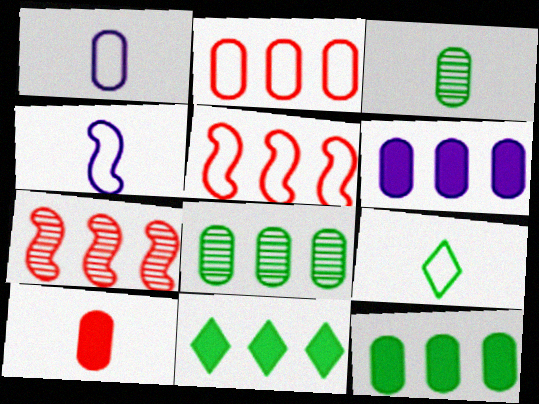[[1, 3, 10], 
[2, 6, 8]]